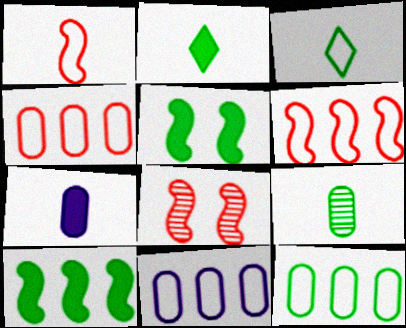[[2, 8, 11], 
[4, 11, 12]]